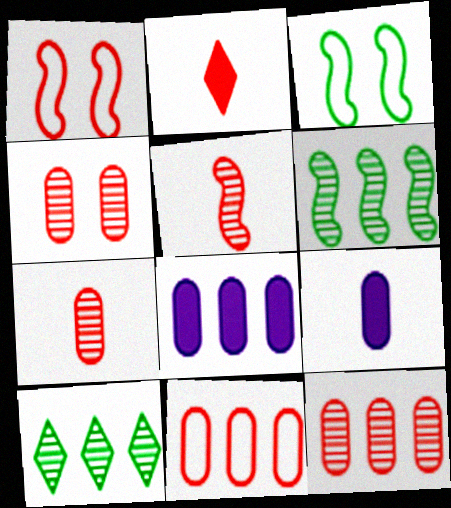[[1, 2, 12], 
[1, 9, 10], 
[4, 7, 12]]